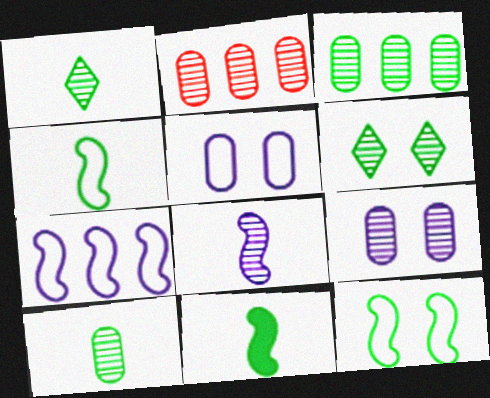[[2, 6, 8], 
[2, 9, 10]]